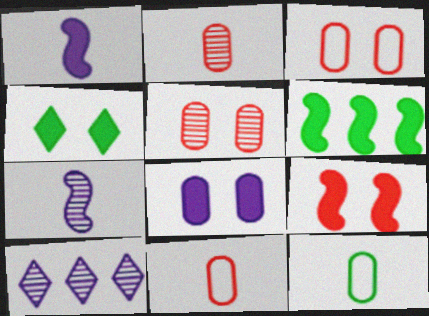[[1, 6, 9], 
[4, 8, 9], 
[9, 10, 12]]